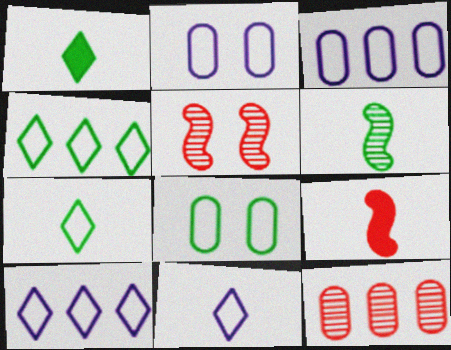[[1, 3, 5]]